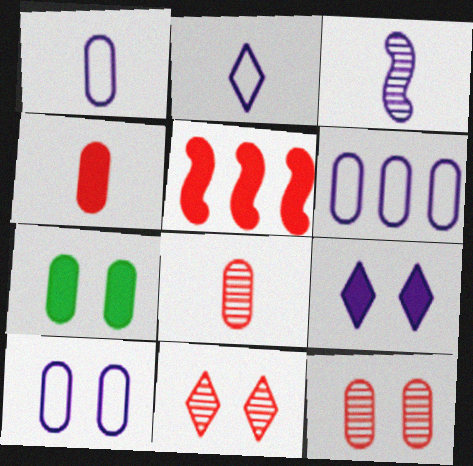[[1, 6, 10], 
[3, 6, 9], 
[6, 7, 8], 
[7, 10, 12]]